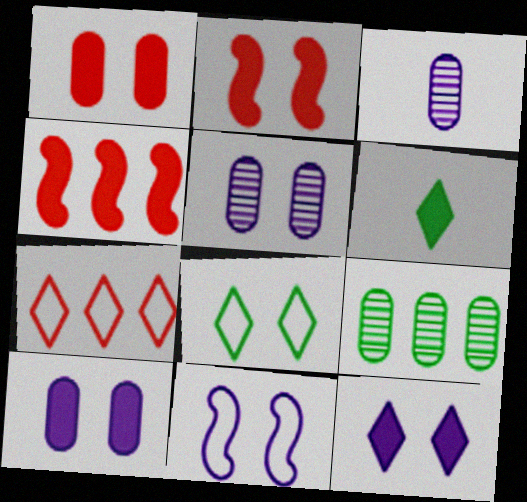[[2, 5, 8], 
[3, 4, 8], 
[4, 6, 10], 
[5, 11, 12]]